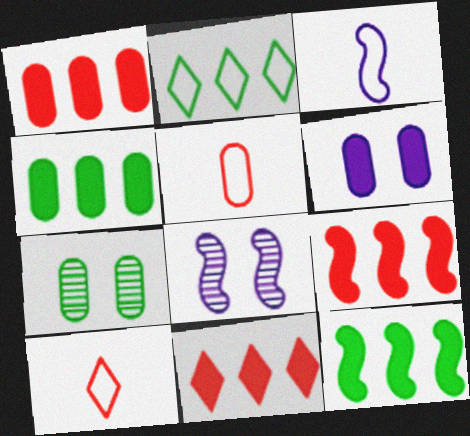[[1, 9, 11], 
[3, 7, 11], 
[4, 8, 10]]